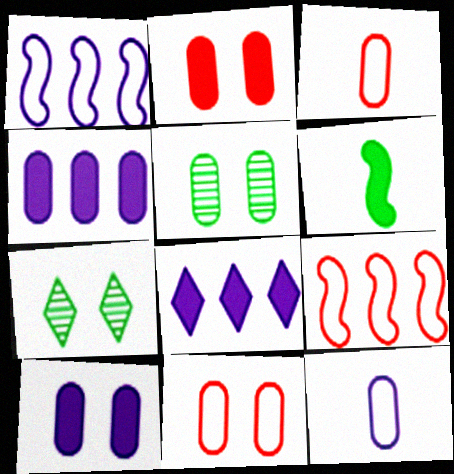[[2, 6, 8], 
[3, 4, 5], 
[5, 10, 11]]